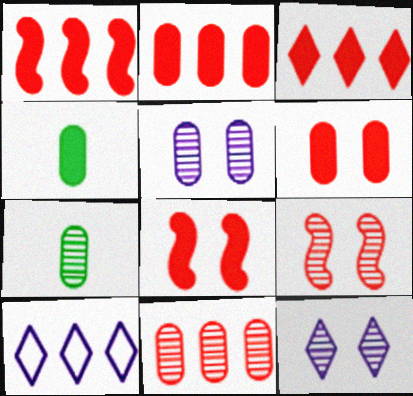[[1, 2, 3], 
[4, 9, 10], 
[5, 7, 11], 
[7, 8, 10]]